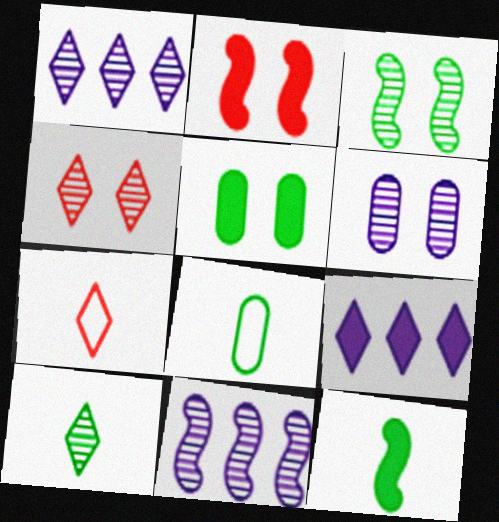[[1, 2, 8], 
[1, 4, 10], 
[3, 4, 6], 
[5, 7, 11], 
[8, 10, 12]]